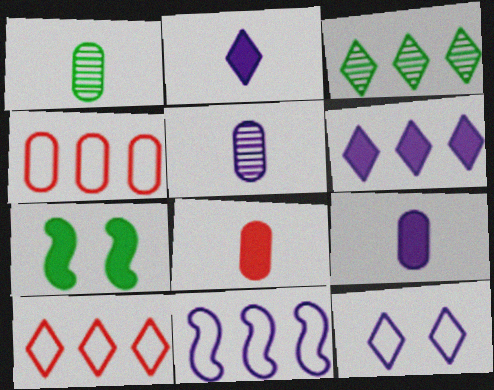[[3, 6, 10], 
[5, 7, 10], 
[6, 7, 8]]